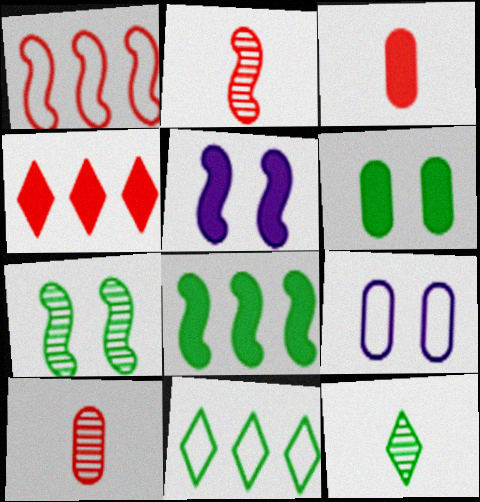[[5, 10, 11]]